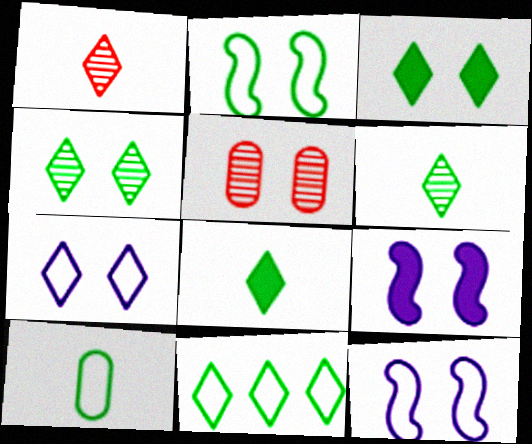[[2, 10, 11], 
[3, 5, 12], 
[3, 6, 11], 
[4, 8, 11]]